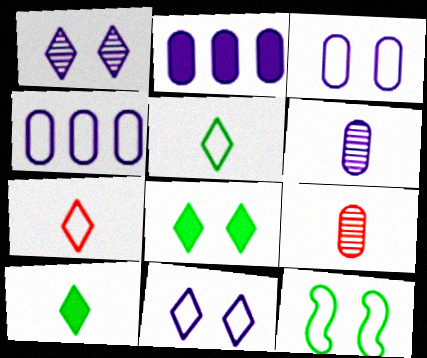[[2, 3, 6], 
[4, 7, 12]]